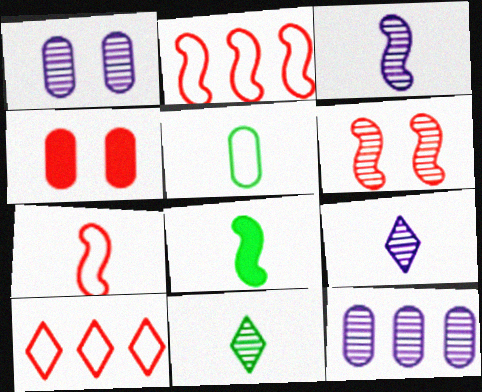[[1, 8, 10], 
[3, 7, 8], 
[4, 5, 12], 
[5, 8, 11], 
[6, 11, 12]]